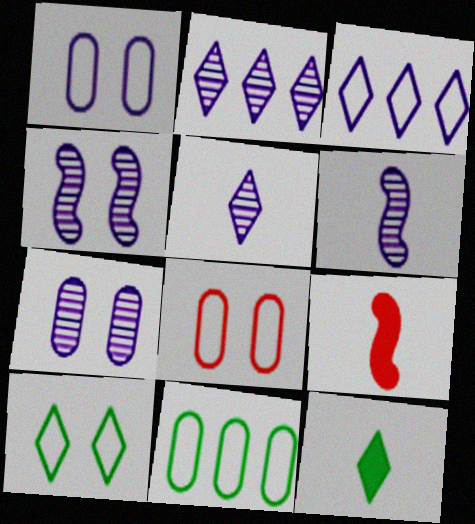[[2, 6, 7]]